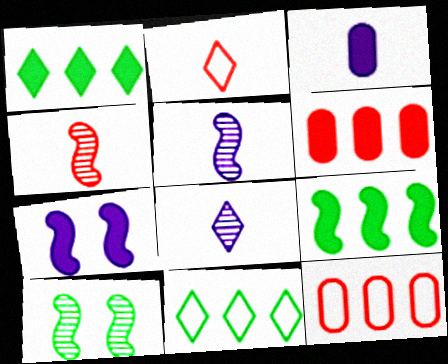[]